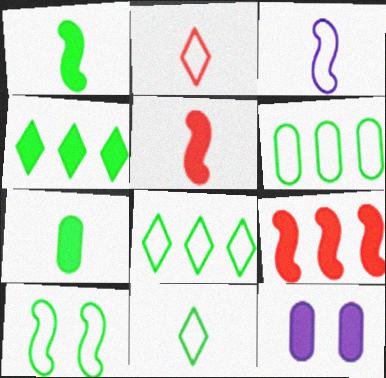[[4, 5, 12], 
[6, 10, 11]]